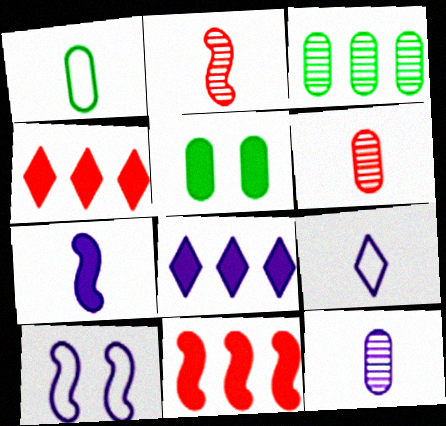[[1, 3, 5], 
[4, 5, 7], 
[7, 9, 12], 
[8, 10, 12]]